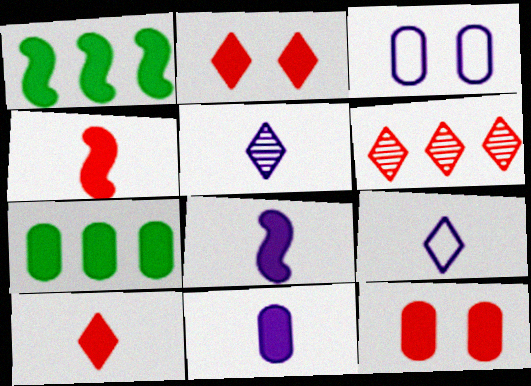[[1, 2, 11], 
[2, 7, 8], 
[7, 11, 12]]